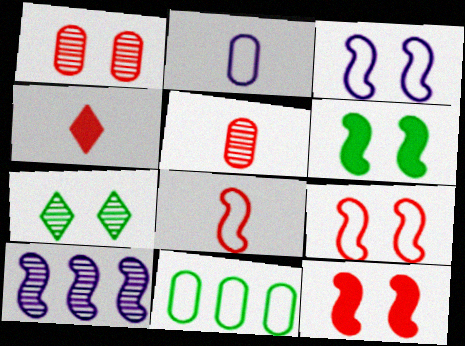[[4, 5, 8], 
[5, 7, 10], 
[6, 8, 10]]